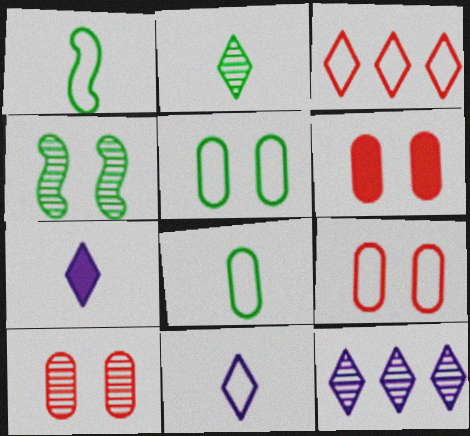[[1, 6, 12], 
[6, 9, 10]]